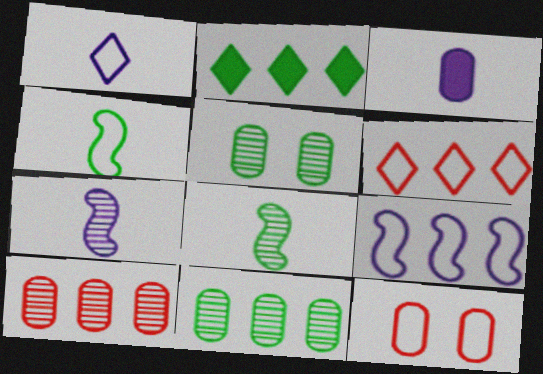[[1, 3, 7], 
[2, 4, 5], 
[2, 7, 12], 
[2, 9, 10], 
[3, 11, 12]]